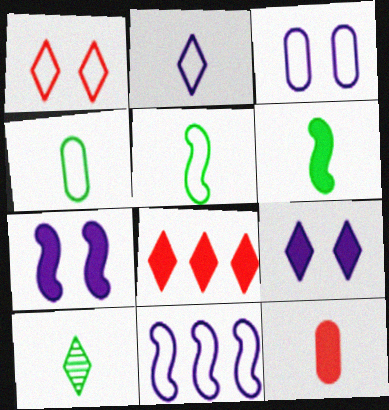[[1, 4, 11], 
[2, 3, 11], 
[4, 6, 10]]